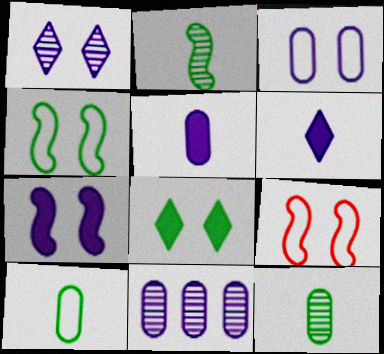[[1, 3, 7], 
[3, 5, 11]]